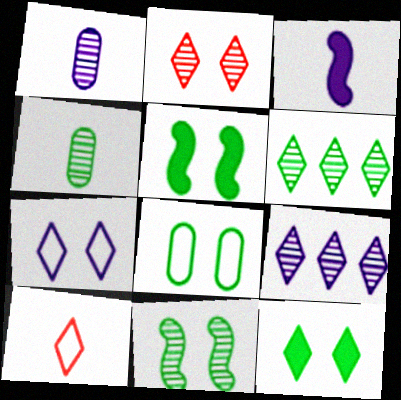[[2, 7, 12], 
[3, 4, 10], 
[4, 6, 11], 
[8, 11, 12], 
[9, 10, 12]]